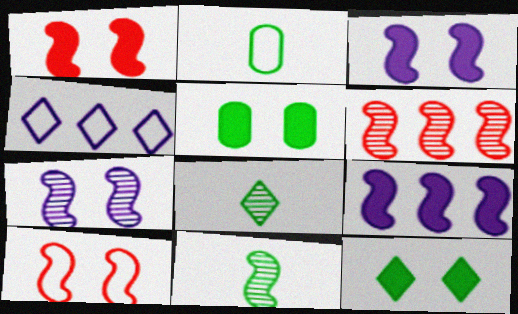[[2, 4, 10], 
[6, 7, 11], 
[9, 10, 11]]